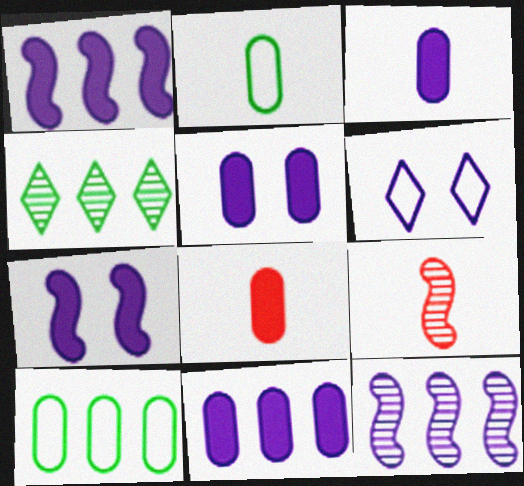[[3, 5, 11], 
[3, 6, 12]]